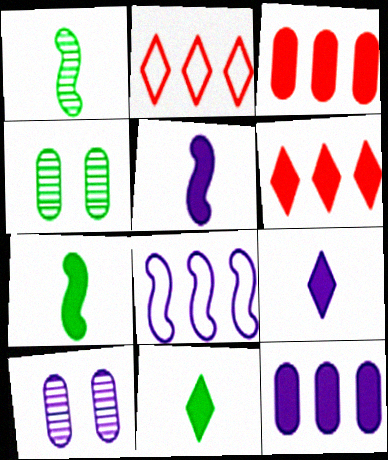[[2, 4, 5], 
[2, 7, 10], 
[8, 9, 10]]